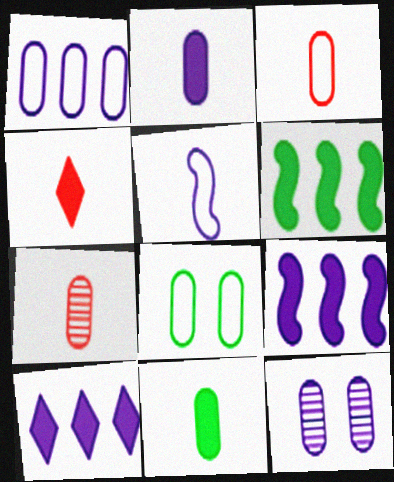[[1, 2, 12], 
[1, 3, 8], 
[5, 10, 12]]